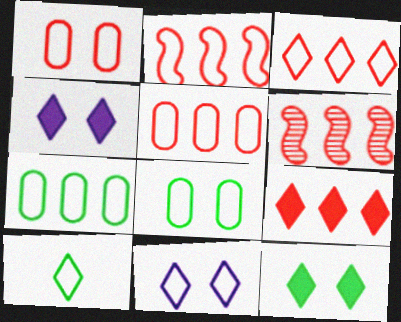[[2, 3, 5], 
[3, 10, 11], 
[5, 6, 9]]